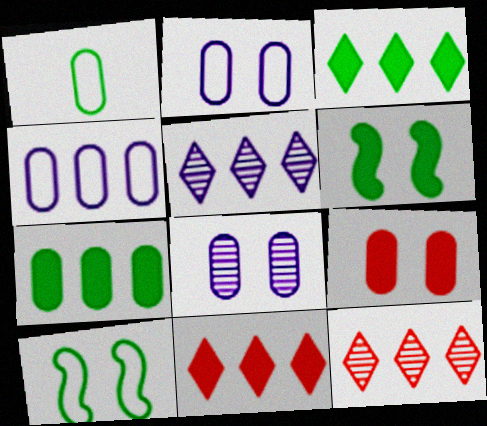[]